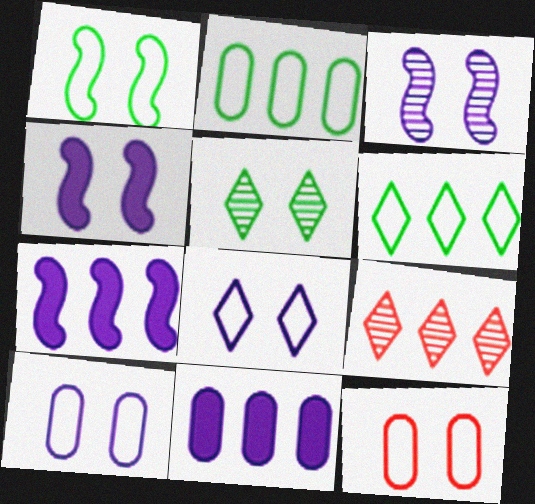[[1, 8, 12], 
[2, 7, 9], 
[4, 5, 12]]